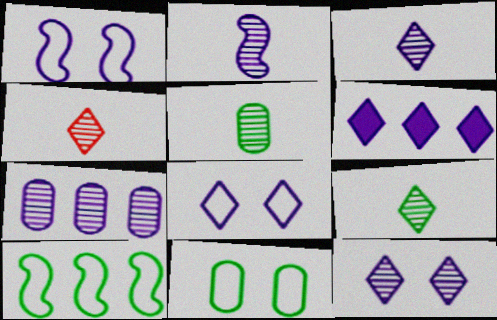[[2, 4, 5], 
[2, 7, 12], 
[3, 4, 9], 
[3, 6, 8]]